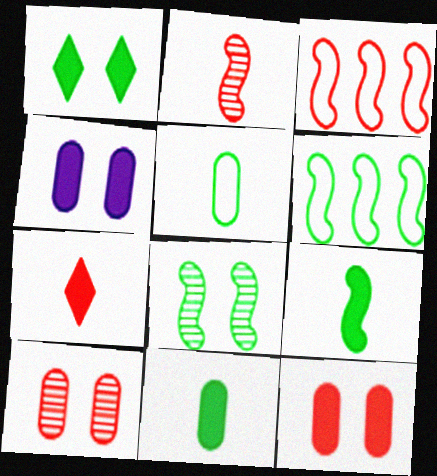[[3, 7, 10], 
[6, 8, 9]]